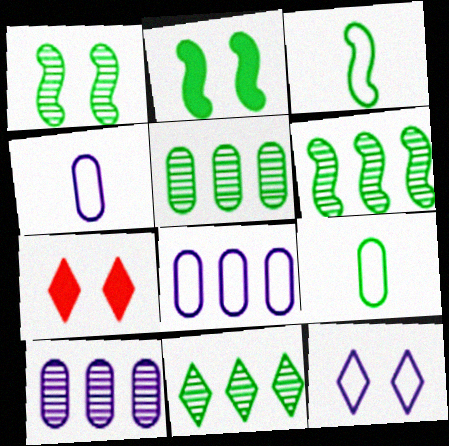[[2, 3, 6], 
[2, 9, 11], 
[3, 7, 10], 
[4, 6, 7], 
[5, 6, 11]]